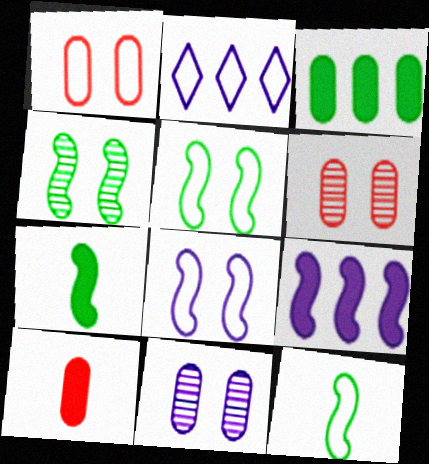[[1, 2, 12], 
[2, 4, 10], 
[2, 6, 7]]